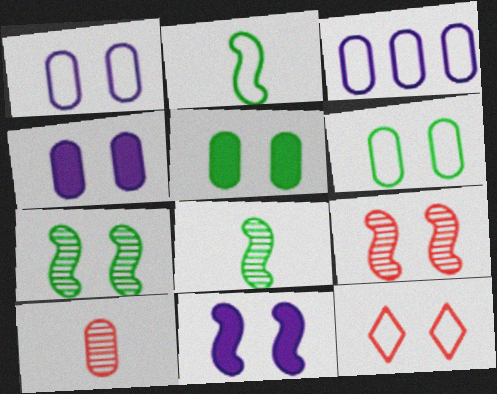[[2, 3, 12], 
[3, 5, 10], 
[4, 7, 12]]